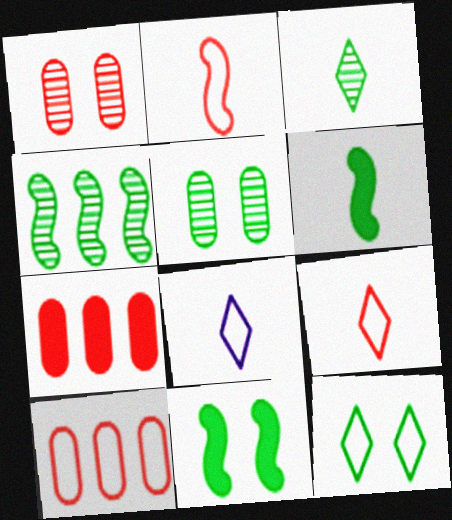[[3, 4, 5], 
[5, 11, 12]]